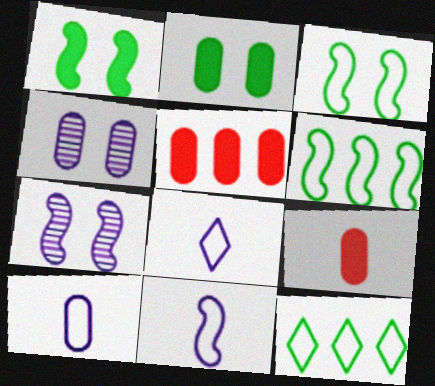[[7, 9, 12], 
[8, 10, 11]]